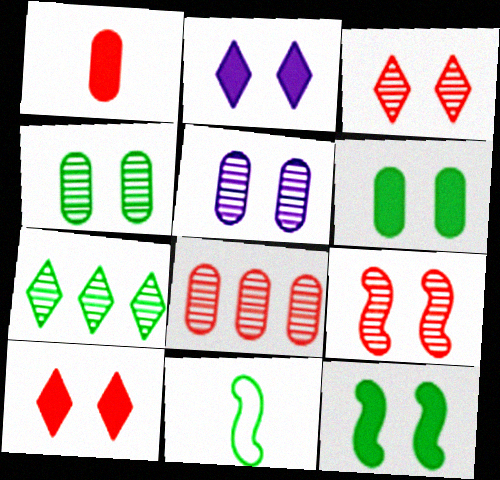[[2, 8, 11], 
[6, 7, 11]]